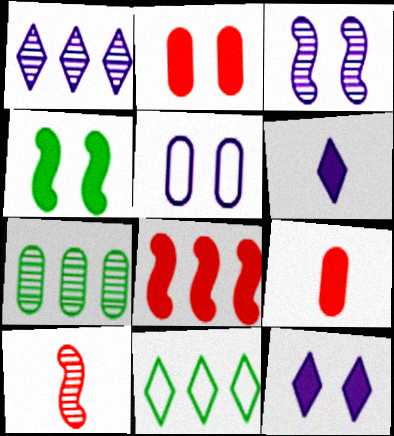[[2, 4, 12], 
[3, 5, 12], 
[3, 9, 11], 
[5, 7, 9]]